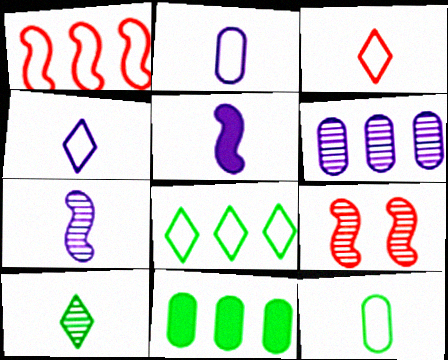[[4, 9, 11], 
[6, 9, 10]]